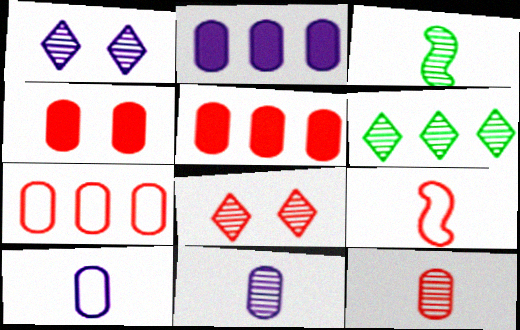[[4, 7, 12], 
[5, 8, 9]]